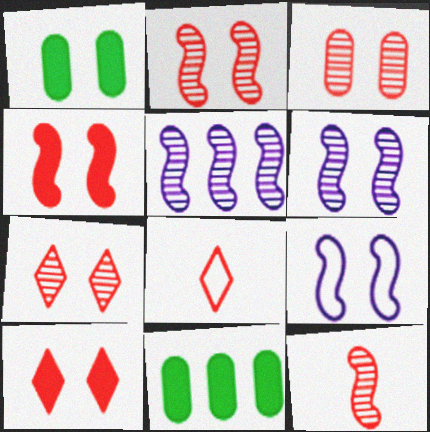[[1, 5, 8], 
[1, 7, 9], 
[2, 3, 7], 
[6, 8, 11]]